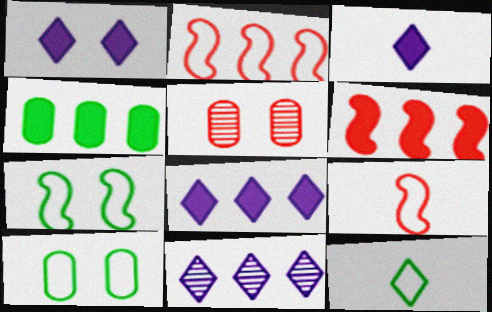[[1, 3, 8], 
[1, 5, 7], 
[2, 4, 11], 
[4, 6, 8]]